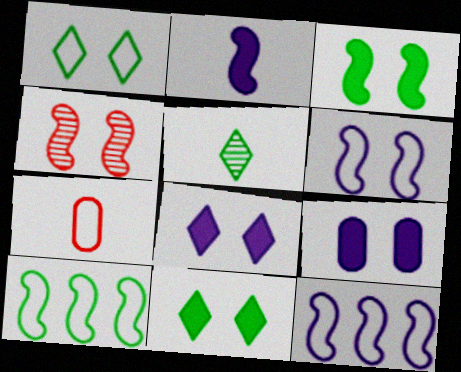[[1, 4, 9], 
[1, 7, 12], 
[2, 4, 10], 
[2, 5, 7], 
[3, 4, 6]]